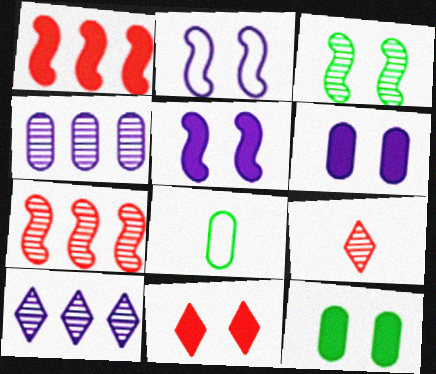[[3, 4, 9], 
[5, 11, 12]]